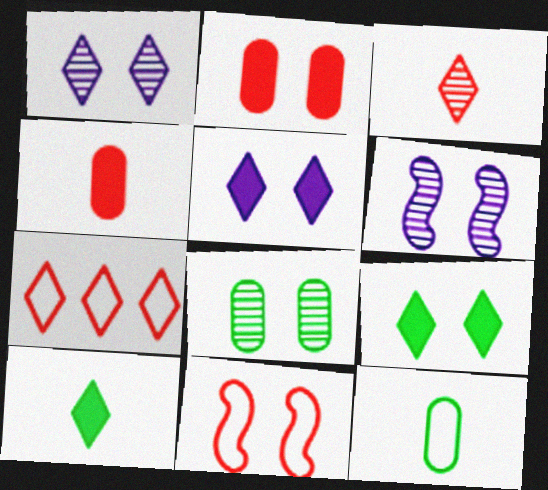[[1, 7, 10], 
[5, 8, 11]]